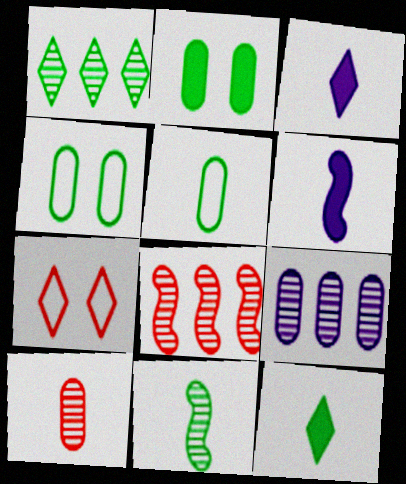[[1, 3, 7], 
[1, 8, 9], 
[3, 4, 8], 
[5, 11, 12]]